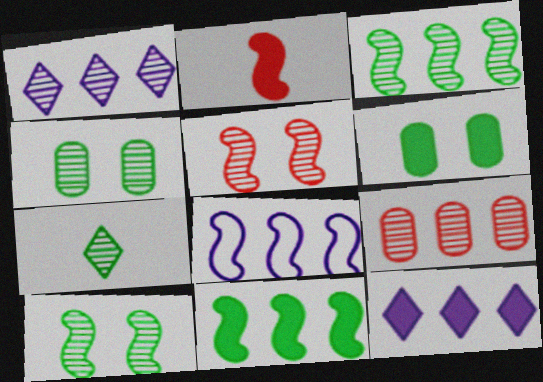[[1, 3, 9], 
[2, 6, 12], 
[2, 8, 10], 
[3, 4, 7]]